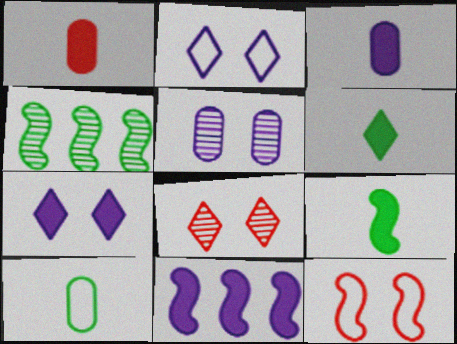[[1, 2, 4], 
[3, 7, 11], 
[8, 10, 11]]